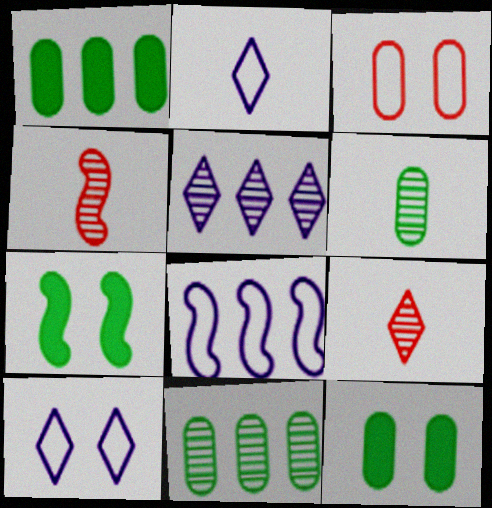[[1, 4, 10], 
[4, 7, 8], 
[8, 9, 12]]